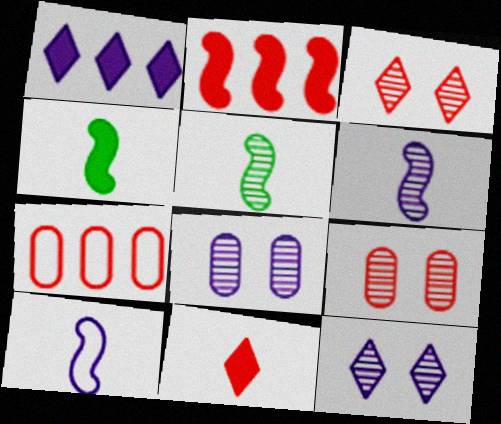[[1, 8, 10], 
[4, 7, 12]]